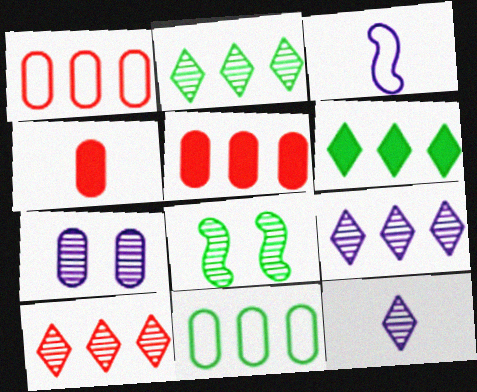[[2, 9, 10], 
[4, 7, 11]]